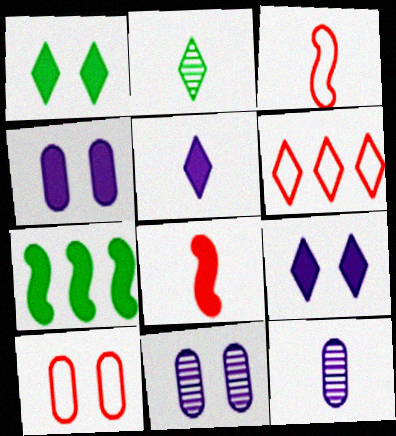[[2, 6, 9], 
[3, 6, 10]]